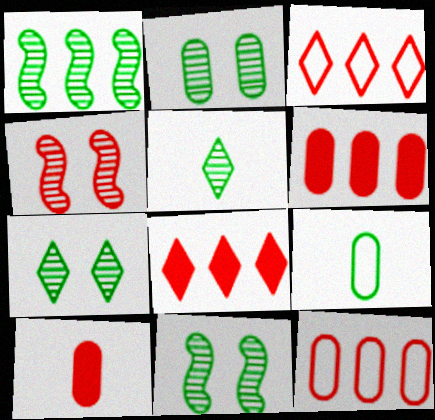[[1, 2, 5], 
[2, 7, 11], 
[3, 4, 10]]